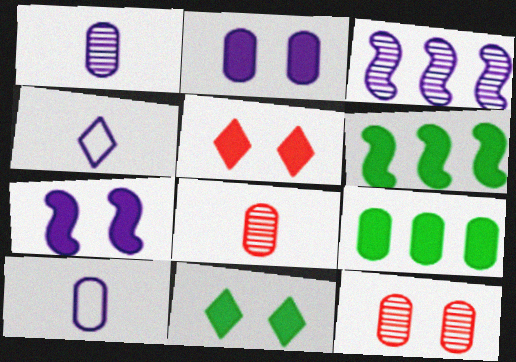[[2, 3, 4], 
[4, 6, 12], 
[9, 10, 12]]